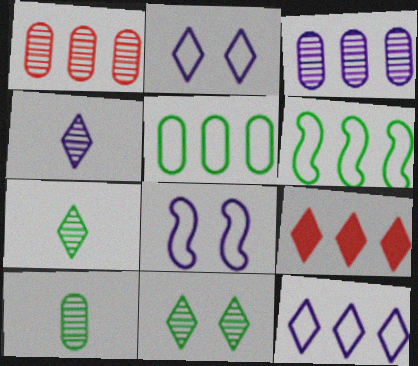[[2, 7, 9], 
[3, 6, 9], 
[8, 9, 10]]